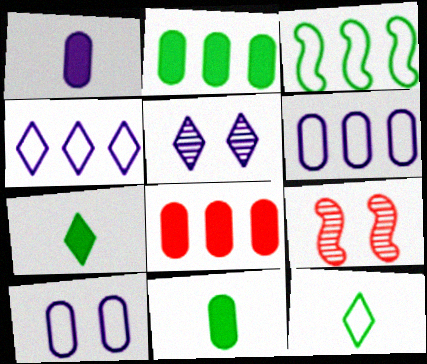[[4, 9, 11], 
[6, 7, 9]]